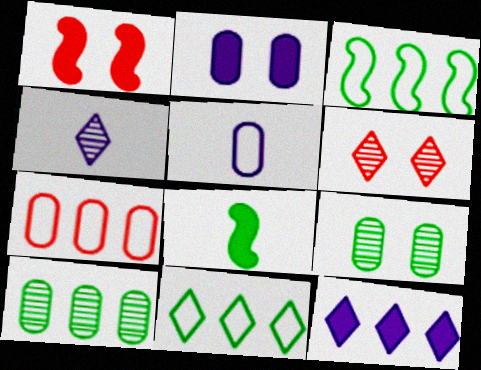[[8, 9, 11]]